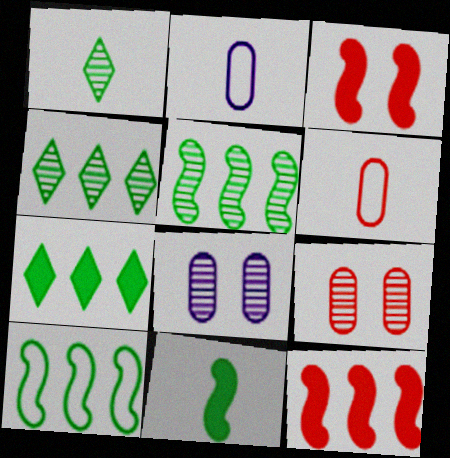[[2, 3, 4]]